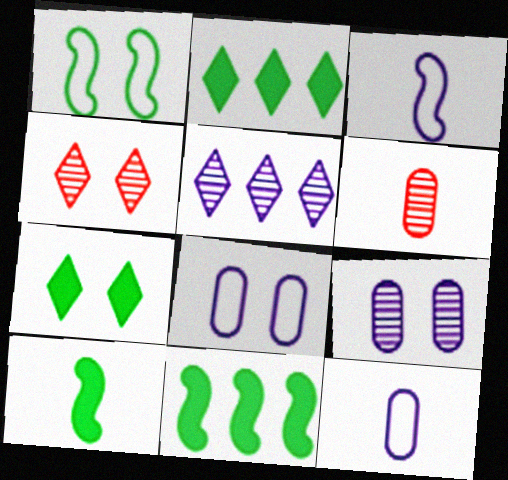[[4, 11, 12]]